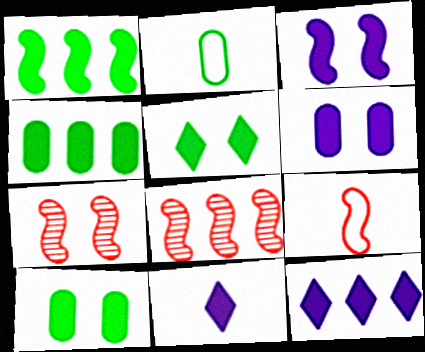[[2, 7, 12]]